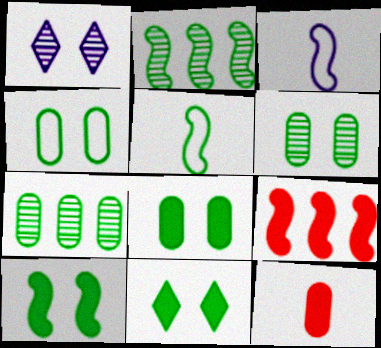[[2, 5, 10], 
[4, 6, 8], 
[5, 7, 11], 
[8, 10, 11]]